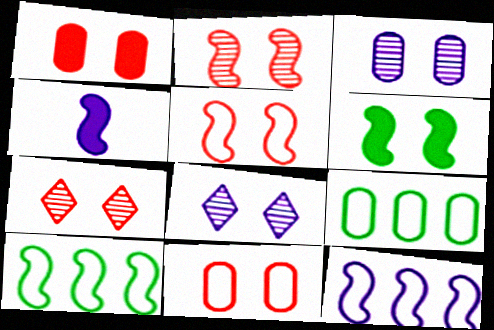[[1, 5, 7], 
[2, 4, 10], 
[4, 7, 9], 
[6, 8, 11]]